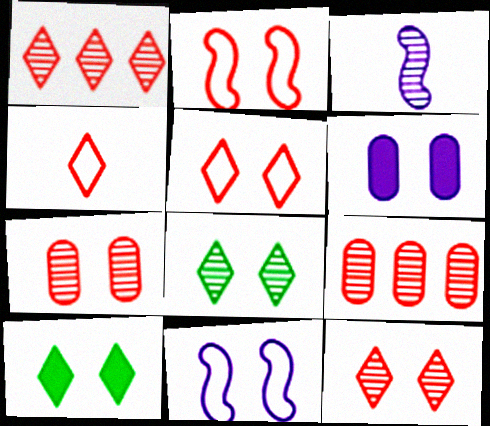[[2, 6, 8], 
[3, 8, 9], 
[7, 10, 11]]